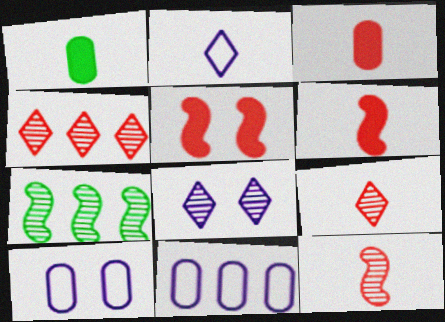[[1, 2, 12]]